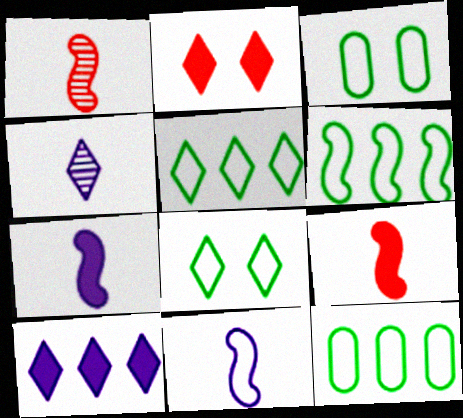[[1, 3, 10], 
[2, 4, 5], 
[5, 6, 12]]